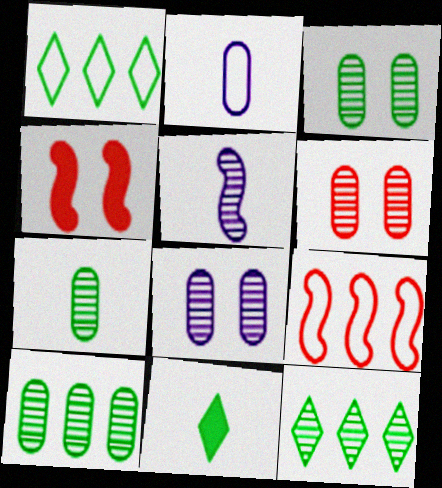[[2, 4, 12], 
[3, 6, 8], 
[3, 7, 10], 
[5, 6, 12], 
[8, 9, 11]]